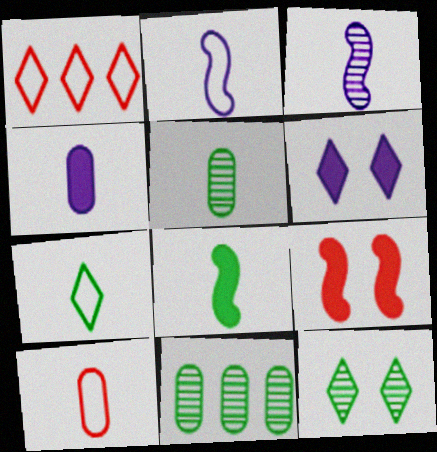[[2, 7, 10], 
[4, 5, 10], 
[5, 7, 8]]